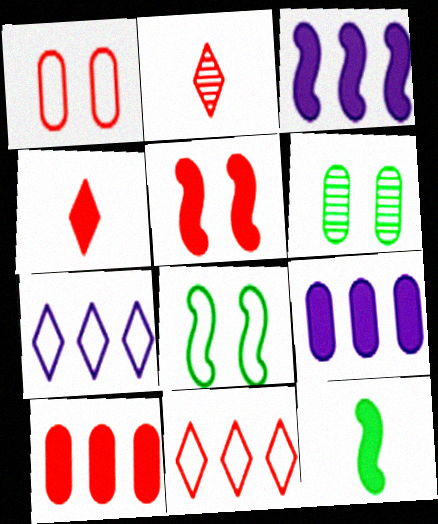[[2, 8, 9], 
[3, 5, 12], 
[4, 5, 10]]